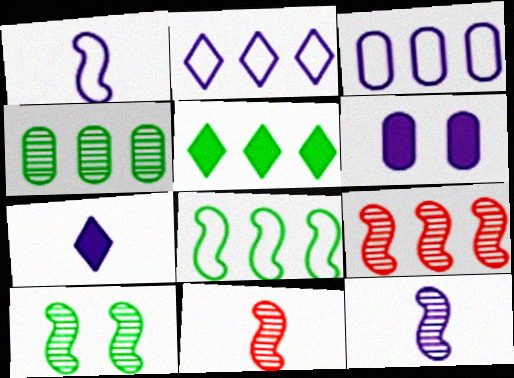[[2, 6, 12], 
[3, 5, 9], 
[4, 5, 8], 
[9, 10, 12]]